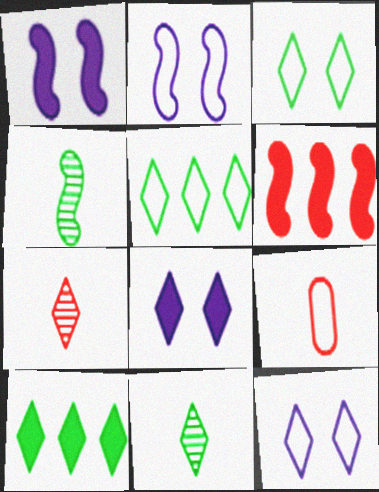[[2, 4, 6], 
[2, 5, 9], 
[3, 10, 11], 
[5, 7, 8], 
[7, 10, 12]]